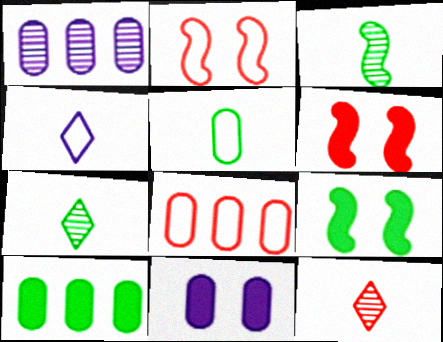[[1, 8, 10], 
[6, 8, 12]]